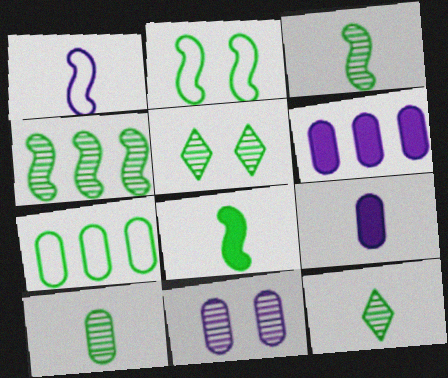[[2, 4, 8], 
[3, 10, 12], 
[4, 5, 10], 
[5, 7, 8]]